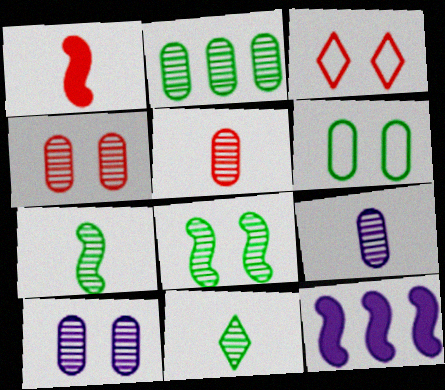[[2, 4, 9], 
[2, 5, 10], 
[2, 8, 11]]